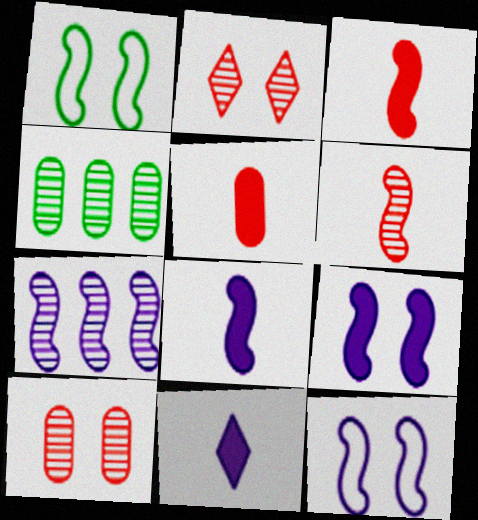[[1, 3, 7], 
[7, 8, 12]]